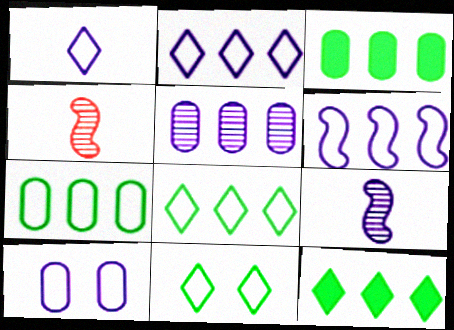[[1, 6, 10], 
[4, 10, 12]]